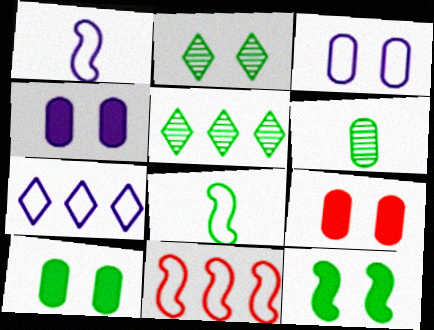[[1, 3, 7], 
[1, 5, 9], 
[4, 9, 10], 
[5, 8, 10]]